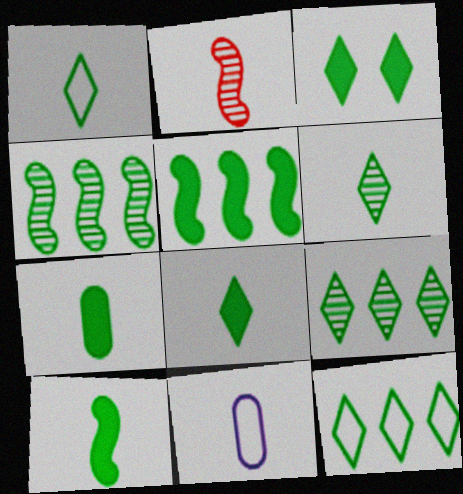[[1, 3, 9], 
[1, 6, 8], 
[2, 8, 11], 
[3, 5, 7], 
[3, 6, 12], 
[7, 8, 10]]